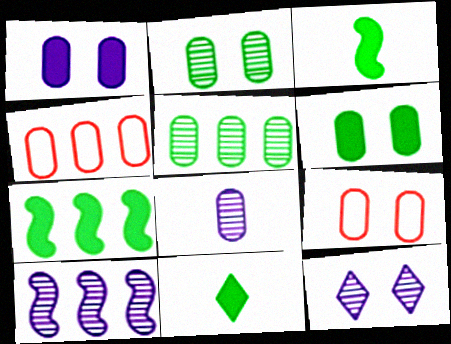[[1, 2, 9], 
[3, 4, 12], 
[4, 6, 8], 
[6, 7, 11], 
[8, 10, 12], 
[9, 10, 11]]